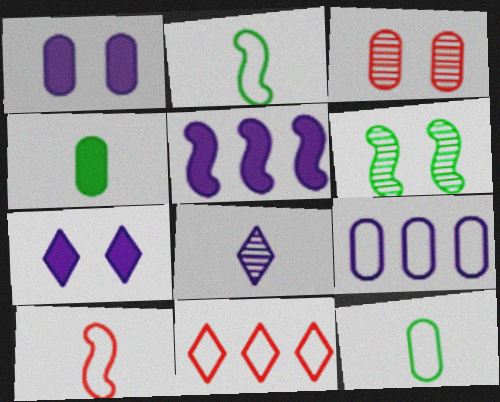[[3, 4, 9], 
[4, 8, 10], 
[5, 6, 10]]